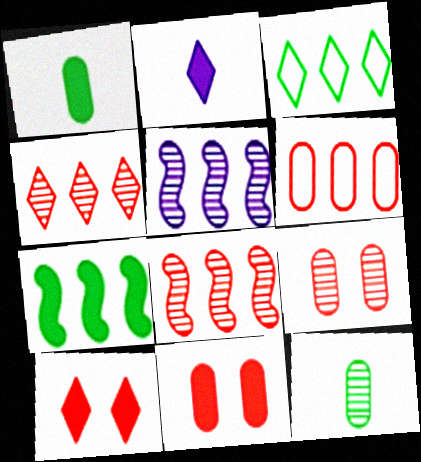[[2, 7, 11]]